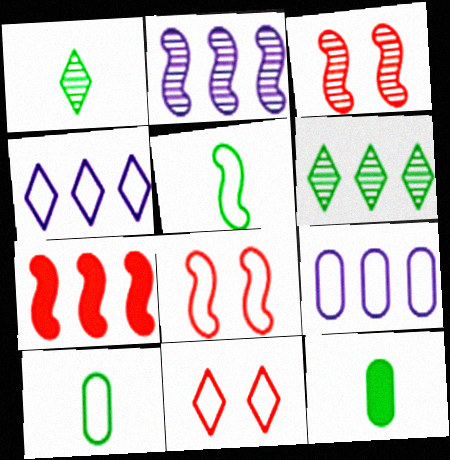[[1, 5, 12], 
[2, 11, 12], 
[3, 4, 12], 
[4, 8, 10], 
[5, 9, 11], 
[6, 7, 9]]